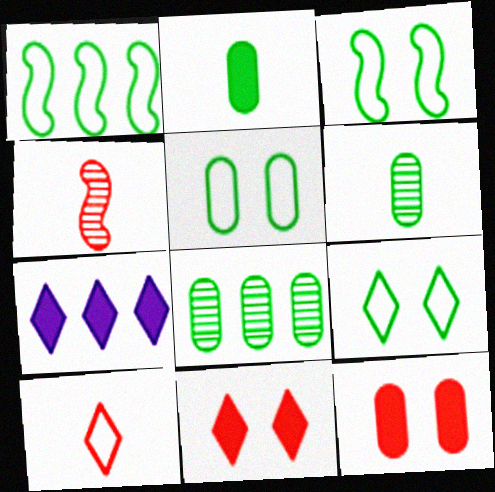[[2, 5, 8], 
[3, 5, 9], 
[4, 5, 7]]